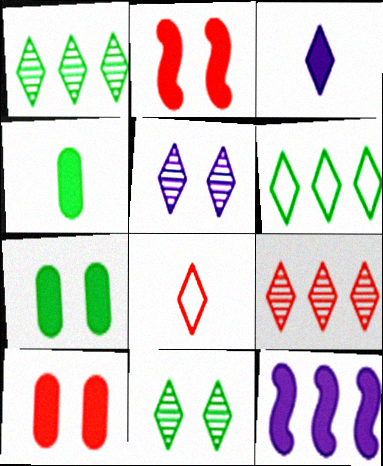[]